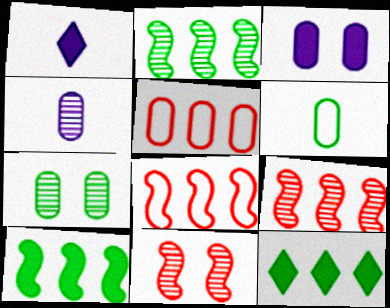[[1, 7, 8]]